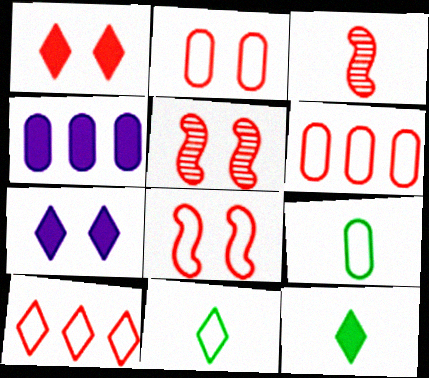[[1, 2, 5], 
[1, 3, 6], 
[4, 5, 11]]